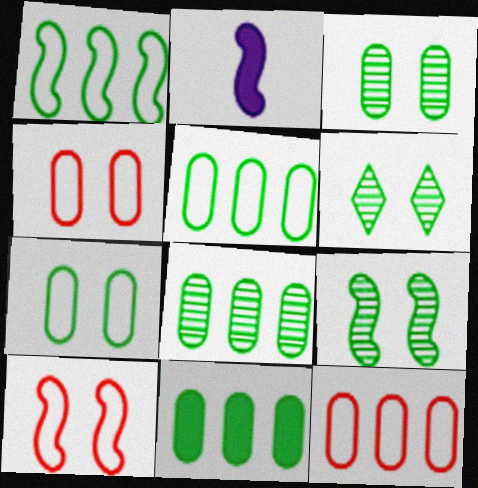[[2, 6, 12], 
[3, 6, 9], 
[5, 8, 11]]